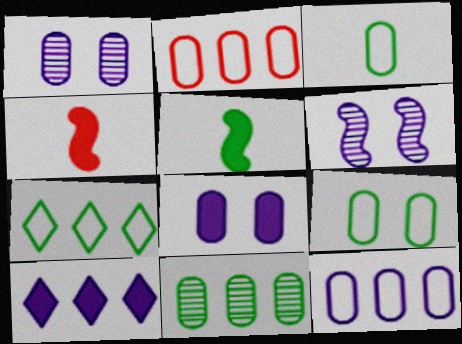[[1, 4, 7]]